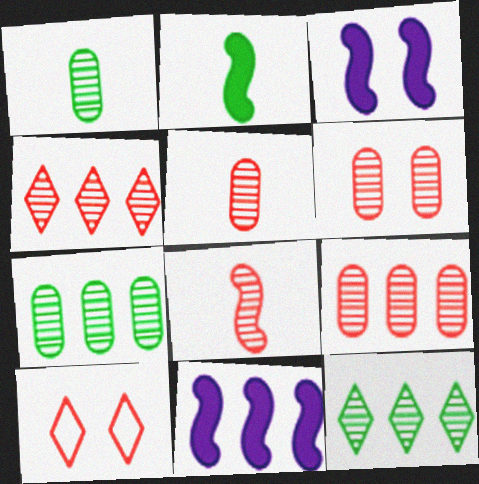[[1, 10, 11], 
[4, 6, 8], 
[5, 6, 9]]